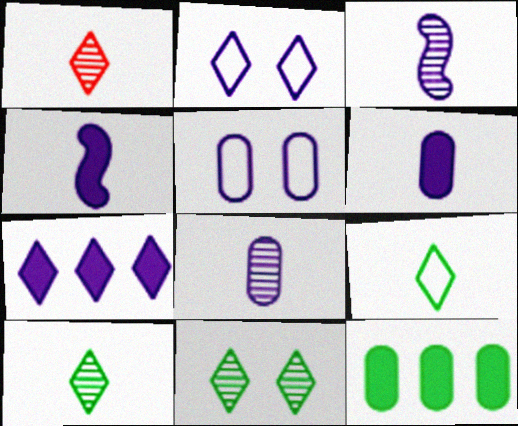[[3, 5, 7]]